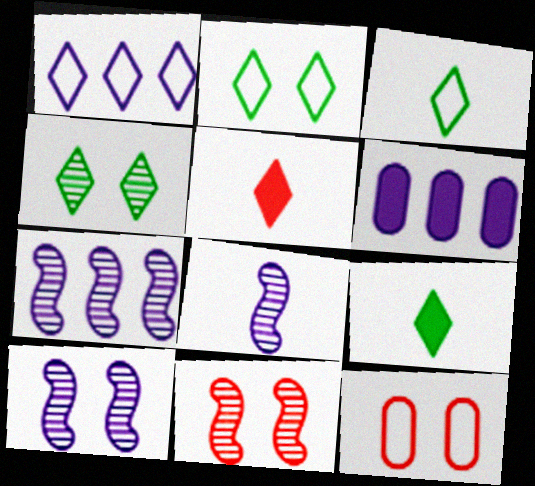[[1, 4, 5], 
[1, 6, 7], 
[3, 6, 11], 
[7, 8, 10], 
[7, 9, 12]]